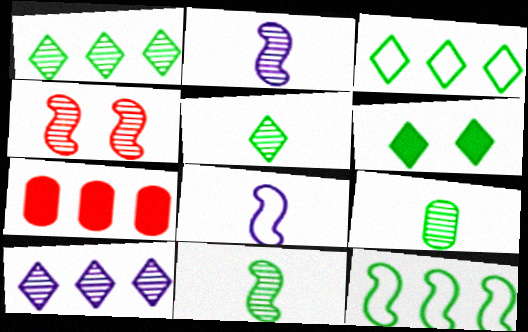[[3, 5, 6], 
[4, 9, 10], 
[5, 9, 11], 
[6, 9, 12], 
[7, 10, 12]]